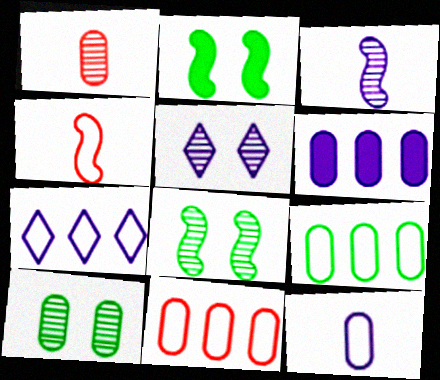[[1, 2, 7]]